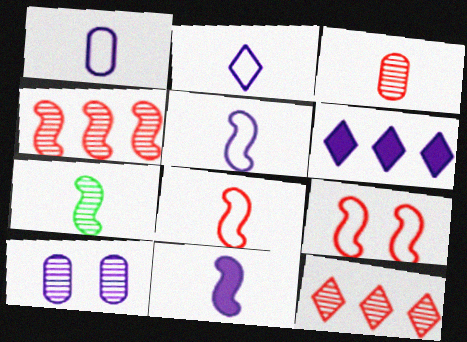[[1, 2, 5], 
[5, 6, 10], 
[7, 8, 11], 
[7, 10, 12]]